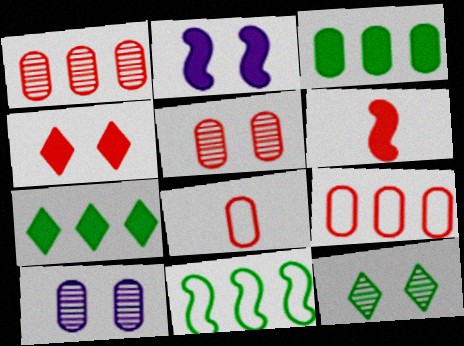[[3, 8, 10]]